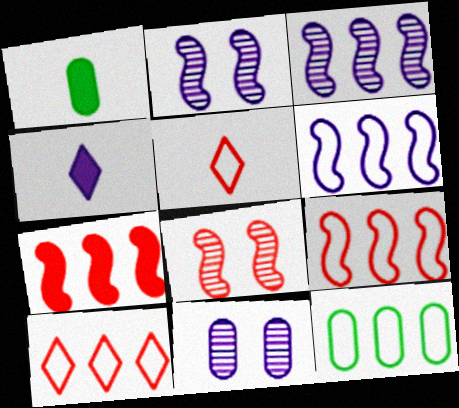[[1, 2, 10], 
[4, 6, 11], 
[4, 8, 12], 
[6, 10, 12]]